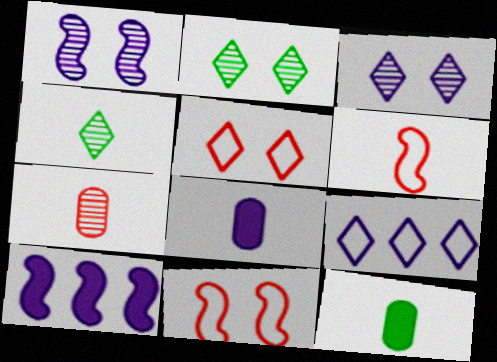[[1, 8, 9], 
[4, 6, 8]]